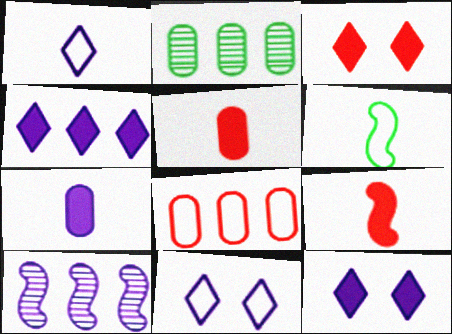[[2, 9, 11], 
[6, 8, 11], 
[7, 10, 11]]